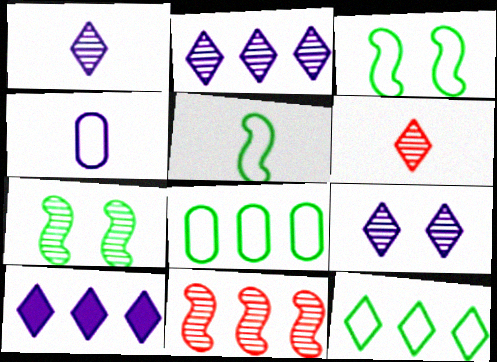[[1, 2, 9], 
[8, 10, 11]]